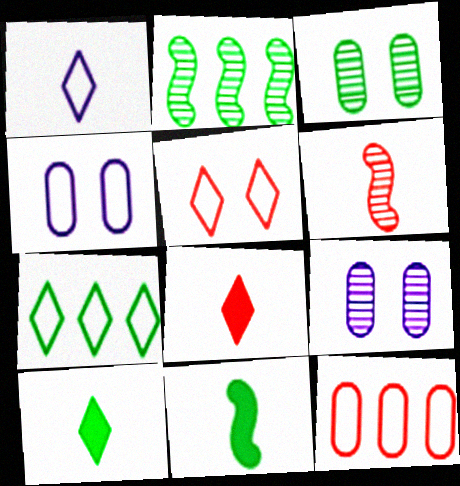[[1, 5, 7], 
[2, 4, 8], 
[3, 7, 11]]